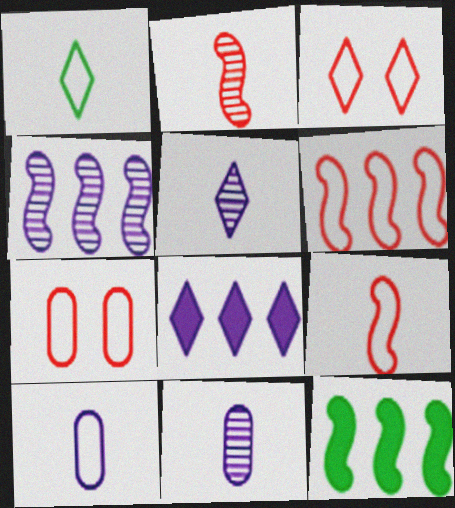[[1, 9, 10], 
[3, 11, 12], 
[4, 6, 12], 
[5, 7, 12]]